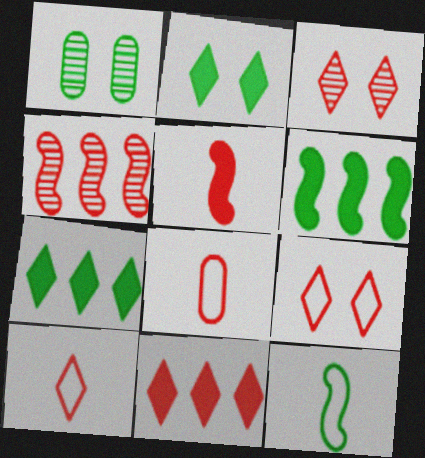[[1, 7, 12], 
[3, 10, 11]]